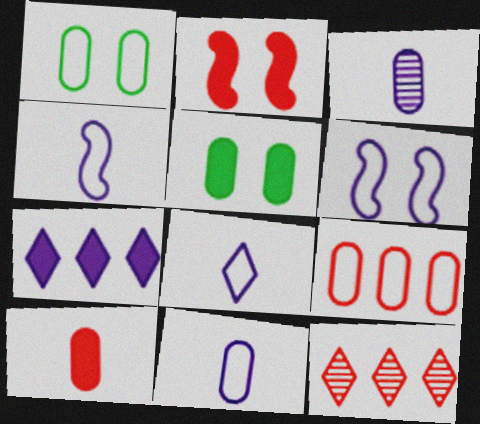[[1, 9, 11], 
[3, 5, 9], 
[3, 6, 7], 
[4, 5, 12], 
[4, 8, 11]]